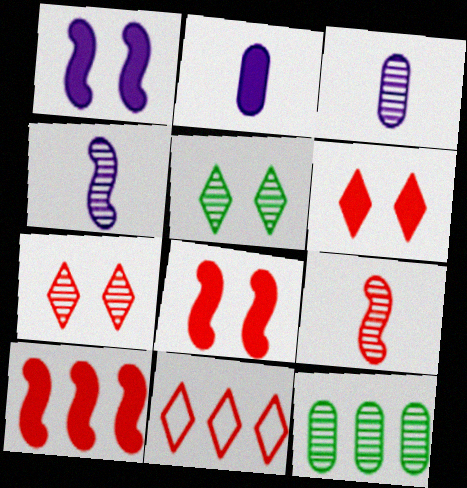[[4, 7, 12]]